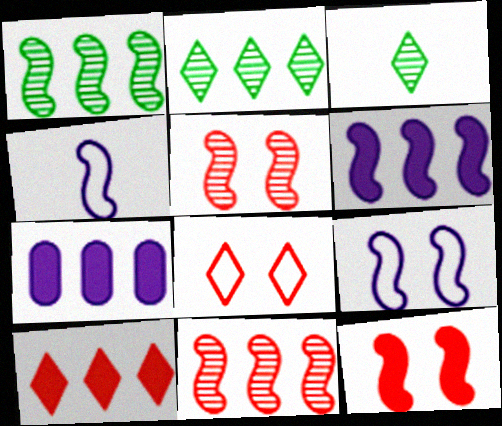[[1, 4, 12]]